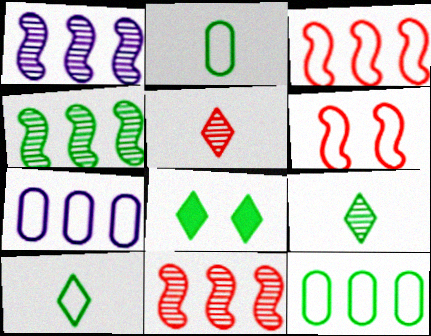[[1, 4, 11], 
[2, 4, 8], 
[6, 7, 10]]